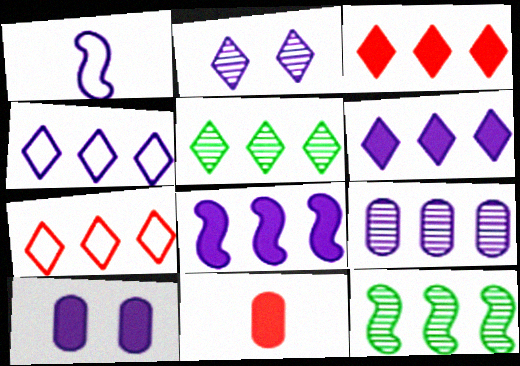[[3, 4, 5], 
[4, 8, 9], 
[5, 6, 7]]